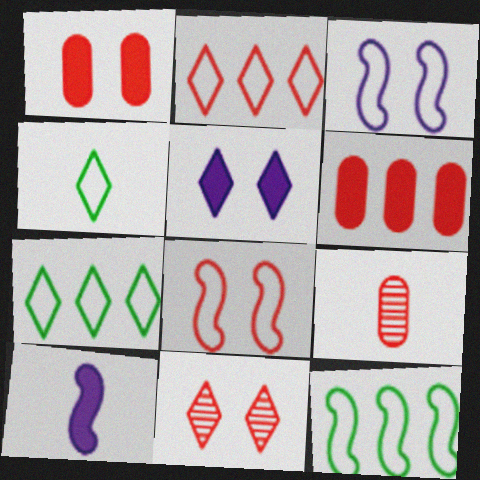[[1, 8, 11], 
[4, 9, 10], 
[5, 9, 12]]